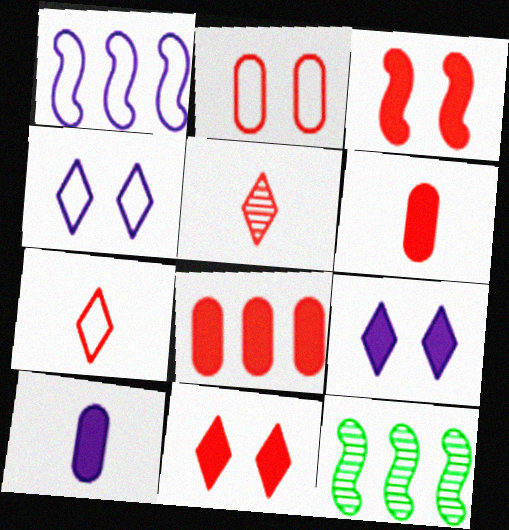[[4, 6, 12]]